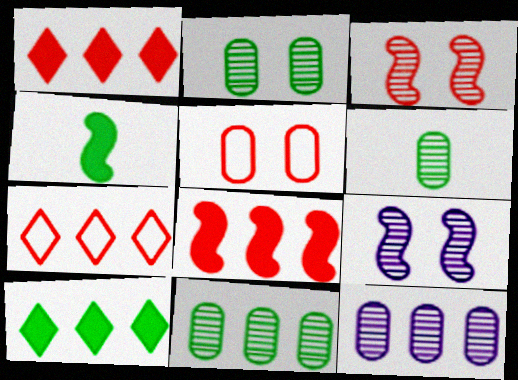[[2, 6, 11]]